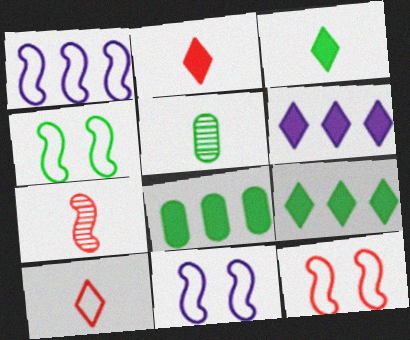[[4, 5, 9], 
[4, 11, 12], 
[5, 6, 12]]